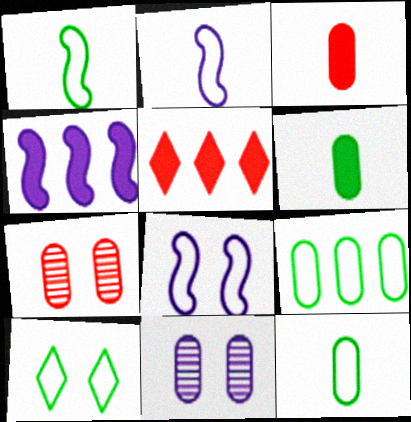[[1, 5, 11], 
[1, 9, 10], 
[3, 9, 11]]